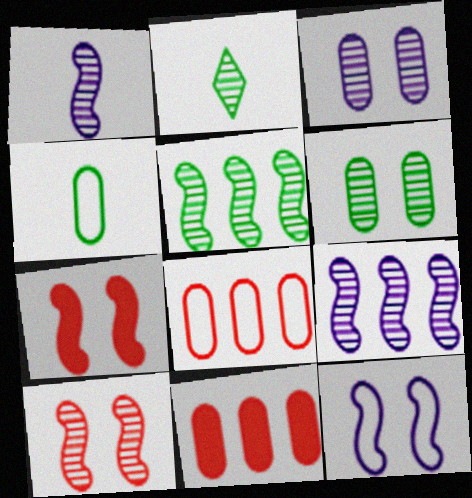[[1, 5, 10], 
[2, 5, 6], 
[2, 11, 12], 
[3, 4, 11]]